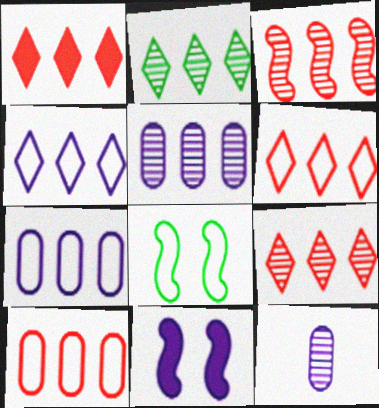[[1, 2, 4], 
[1, 3, 10], 
[1, 6, 9], 
[1, 8, 12], 
[2, 3, 5], 
[4, 11, 12]]